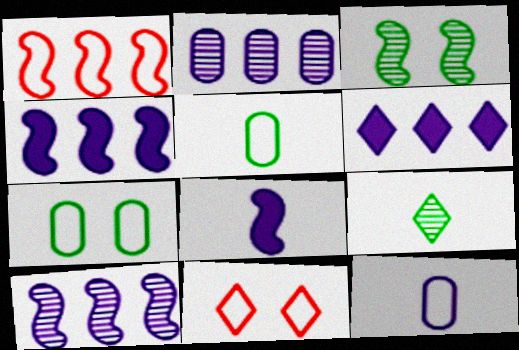[[1, 3, 8], 
[6, 9, 11]]